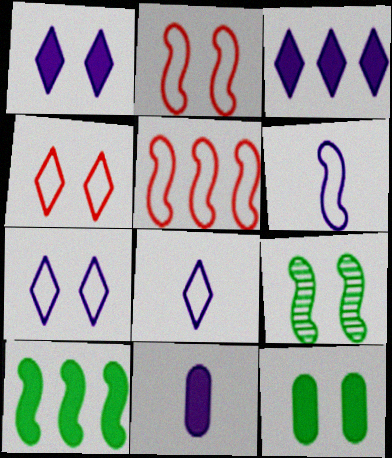[]